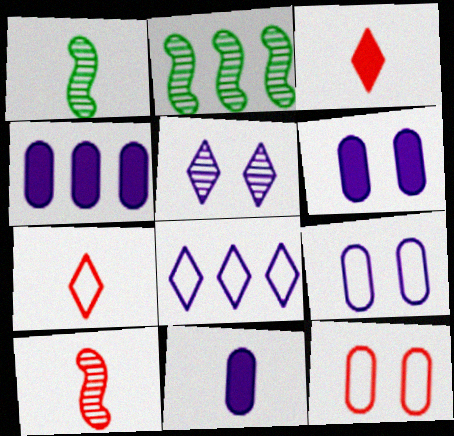[[1, 7, 11], 
[2, 3, 9], 
[2, 6, 7], 
[4, 6, 11]]